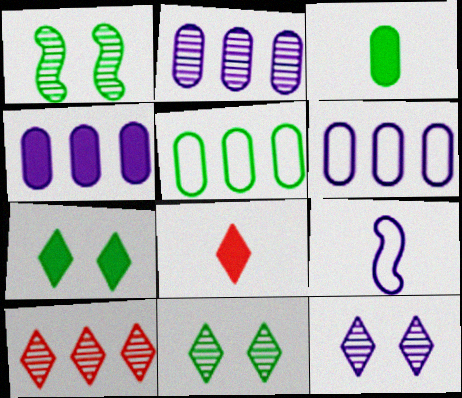[[1, 6, 8], 
[2, 4, 6], 
[4, 9, 12]]